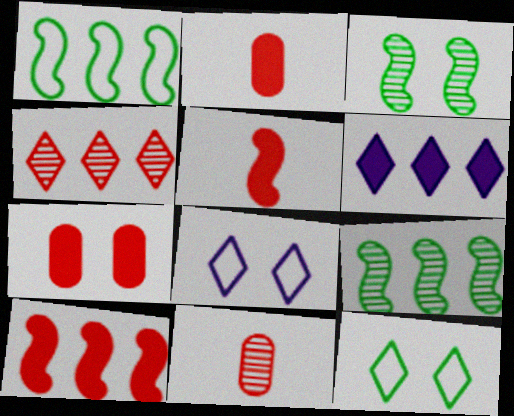[[2, 8, 9], 
[3, 7, 8]]